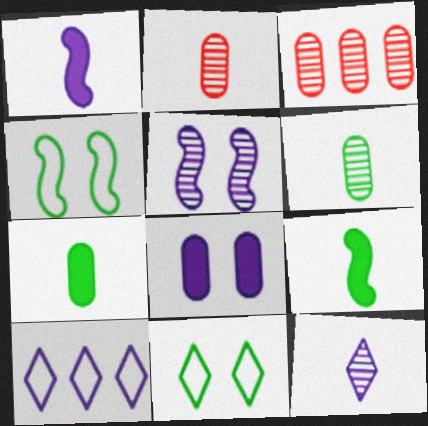[[1, 3, 11]]